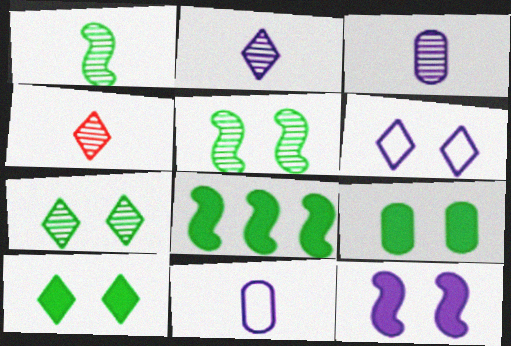[[1, 3, 4]]